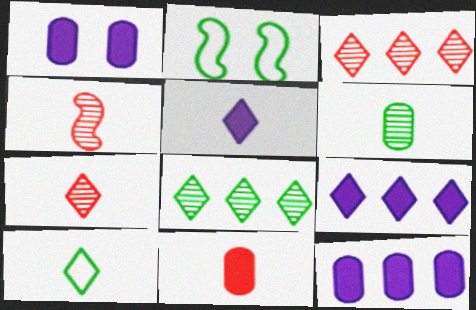[[2, 7, 12], 
[5, 7, 10]]